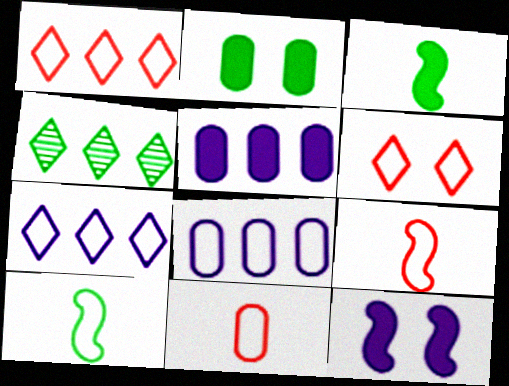[[2, 4, 10], 
[4, 11, 12], 
[6, 8, 10]]